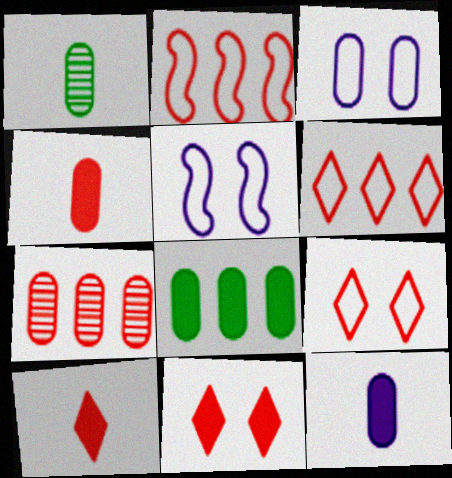[]